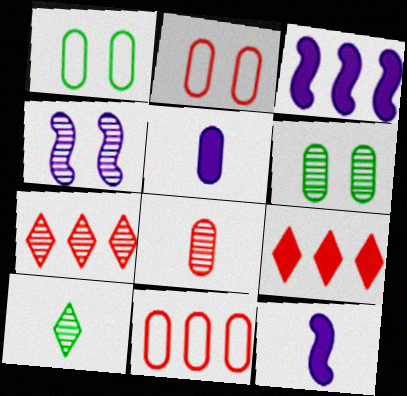[[1, 7, 12], 
[2, 3, 10], 
[5, 6, 11]]